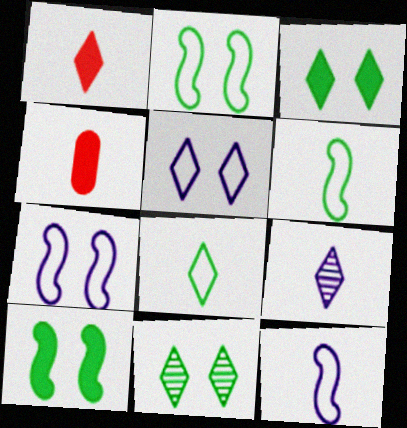[[1, 8, 9], 
[4, 6, 9]]